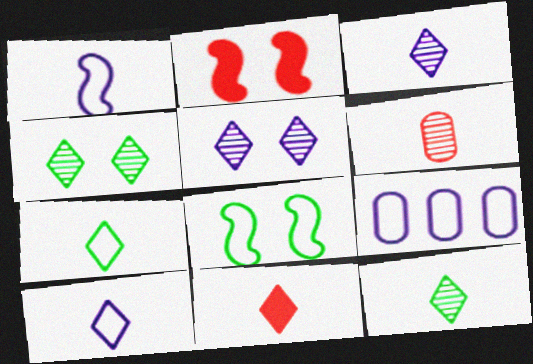[[2, 9, 12], 
[3, 7, 11], 
[10, 11, 12]]